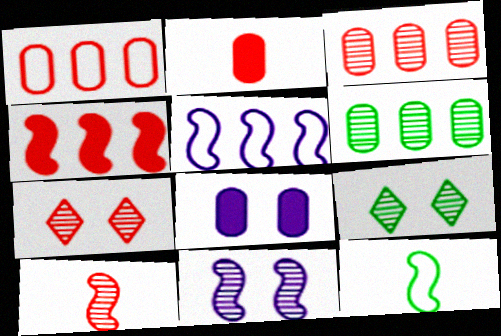[[2, 5, 9], 
[3, 7, 10], 
[4, 11, 12]]